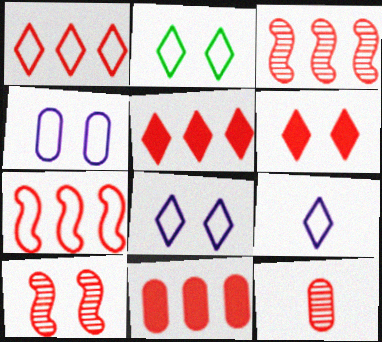[[1, 2, 9], 
[1, 3, 11], 
[6, 7, 12]]